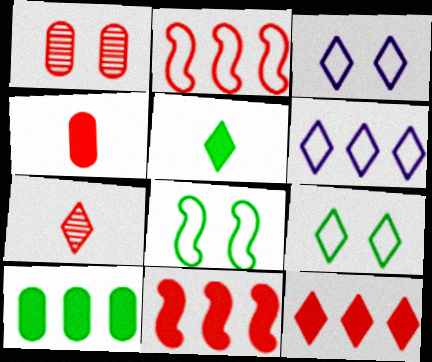[]